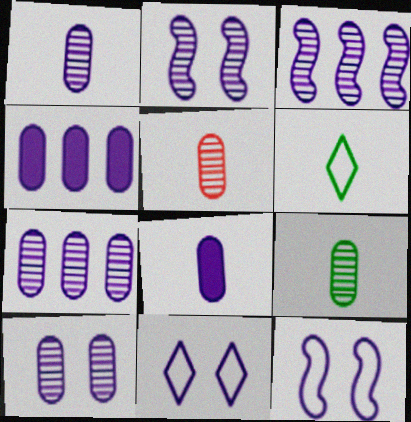[[1, 5, 9], 
[1, 7, 10], 
[3, 8, 11]]